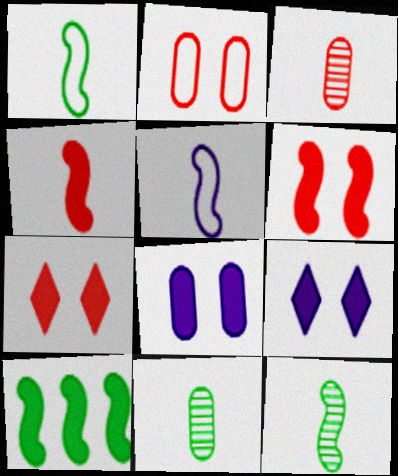[[4, 5, 12]]